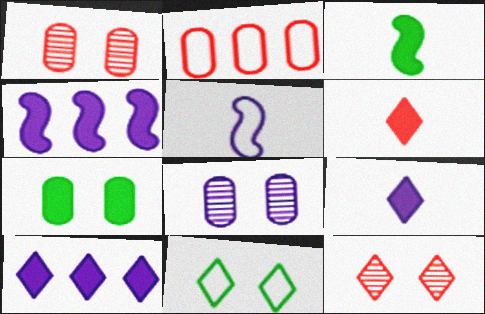[[2, 5, 11], 
[4, 6, 7], 
[5, 8, 10]]